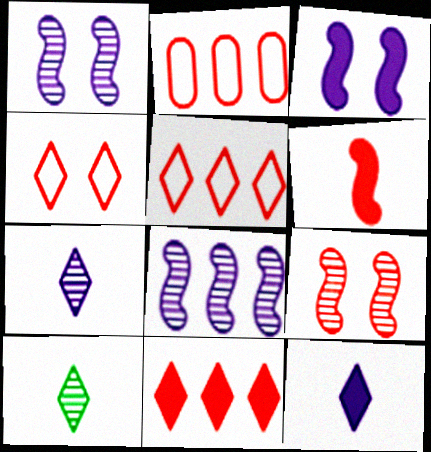[[2, 3, 10]]